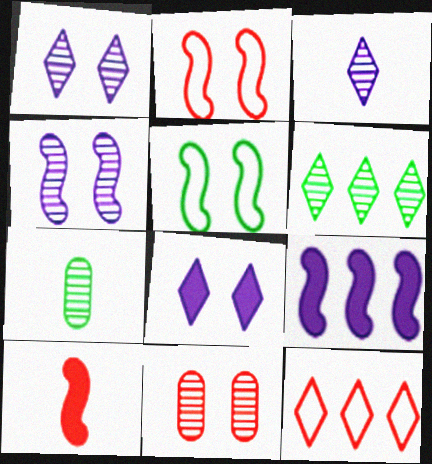[[5, 8, 11], 
[10, 11, 12]]